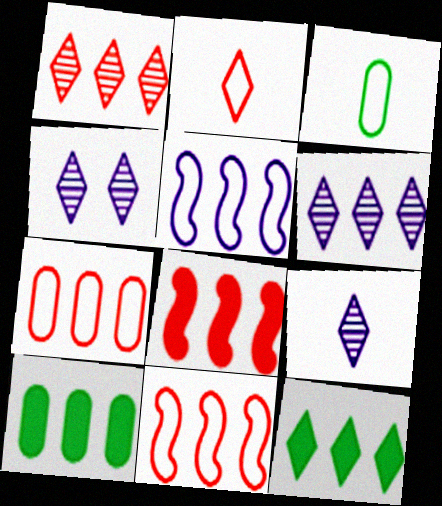[[1, 5, 10], 
[1, 7, 8], 
[2, 4, 12], 
[3, 4, 8], 
[4, 6, 9], 
[6, 10, 11]]